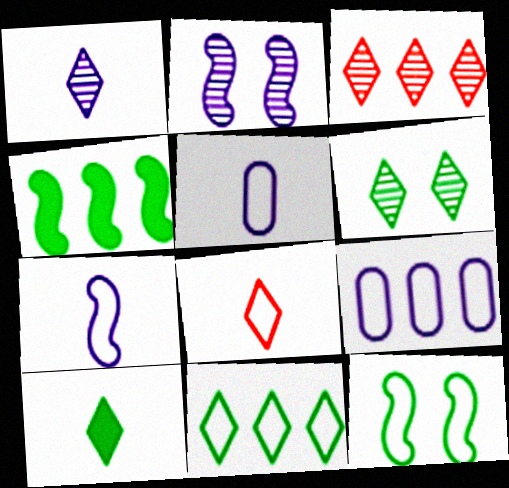[[1, 3, 6], 
[1, 8, 10], 
[3, 4, 9], 
[6, 10, 11], 
[8, 9, 12]]